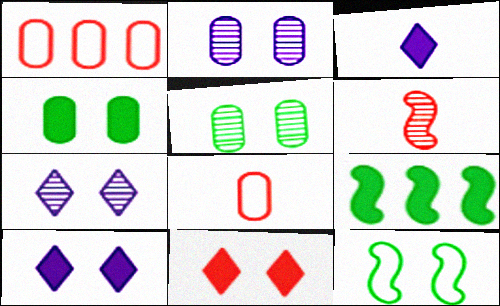[[1, 6, 11], 
[2, 11, 12], 
[7, 8, 9]]